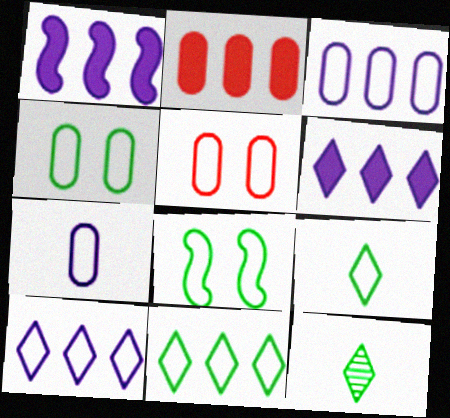[[1, 5, 12]]